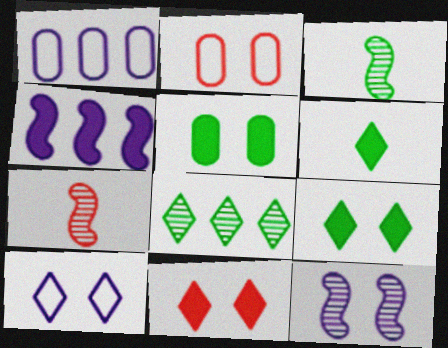[[1, 3, 11], 
[1, 7, 9], 
[2, 9, 12]]